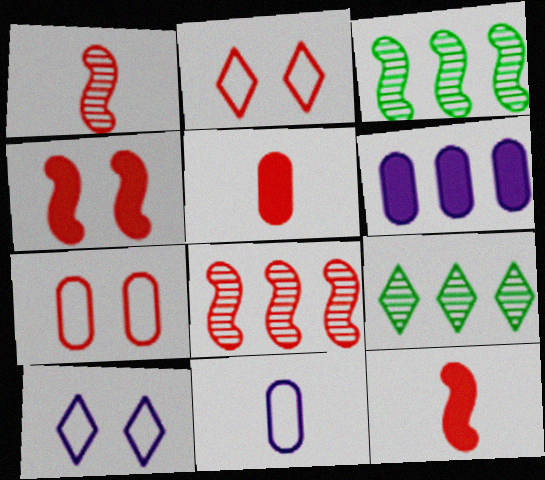[[2, 5, 8], 
[3, 5, 10], 
[4, 9, 11]]